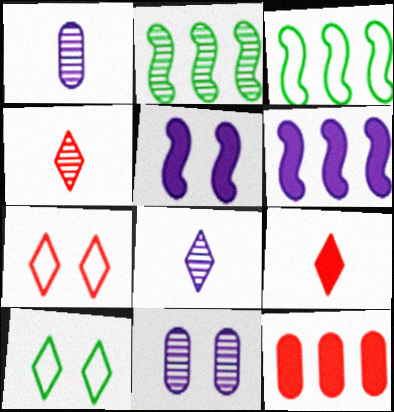[[2, 4, 11], 
[3, 9, 11]]